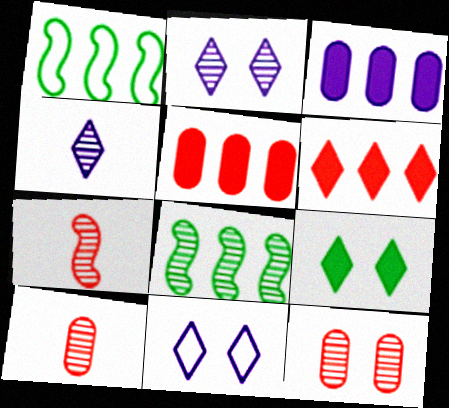[[2, 8, 10], 
[4, 8, 12]]